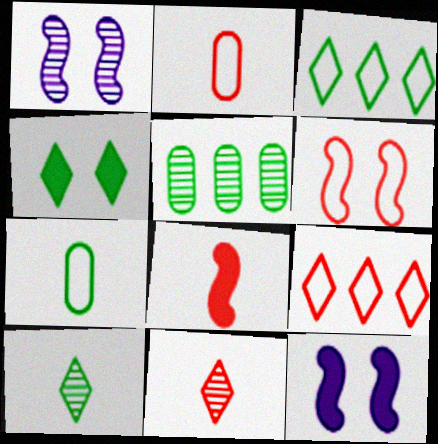[[1, 5, 11], 
[2, 6, 9], 
[2, 8, 11], 
[3, 4, 10]]